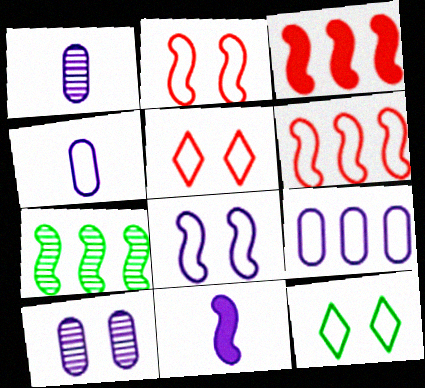[[1, 3, 12], 
[2, 7, 11], 
[4, 6, 12]]